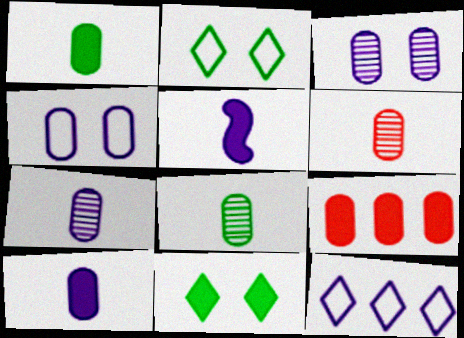[[3, 5, 12], 
[4, 8, 9], 
[5, 9, 11], 
[6, 7, 8]]